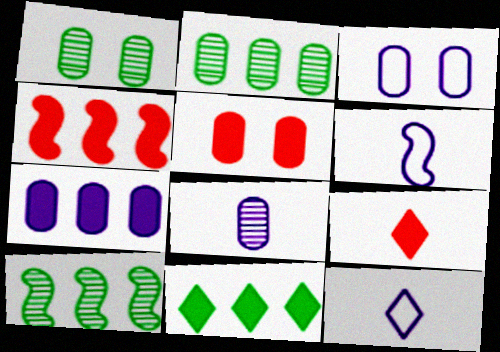[[1, 3, 5], 
[1, 4, 12], 
[3, 7, 8], 
[3, 9, 10], 
[4, 5, 9], 
[4, 7, 11], 
[5, 10, 12]]